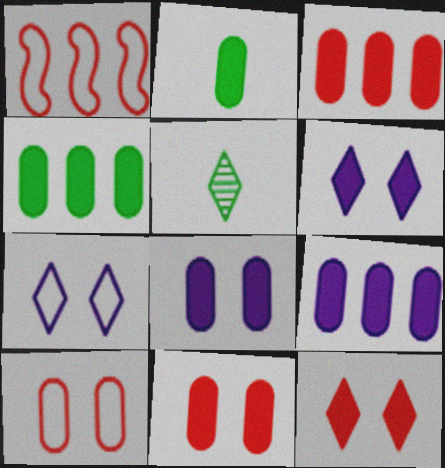[[1, 5, 8], 
[2, 3, 8], 
[2, 9, 11], 
[3, 4, 9]]